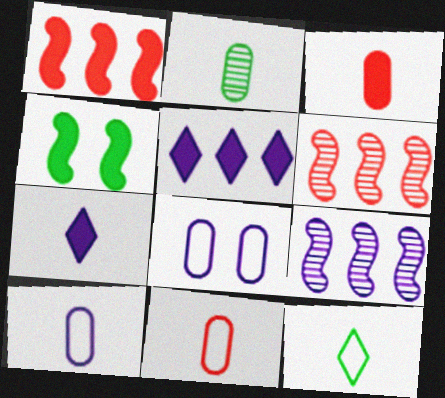[[2, 3, 10], 
[3, 4, 5], 
[7, 8, 9]]